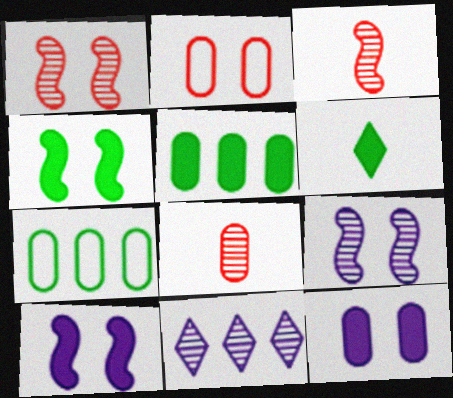[[4, 5, 6], 
[7, 8, 12]]